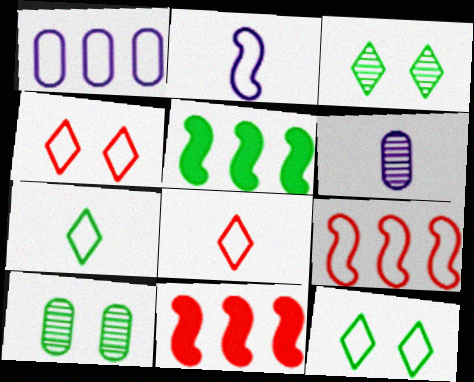[[4, 5, 6], 
[5, 7, 10], 
[6, 11, 12]]